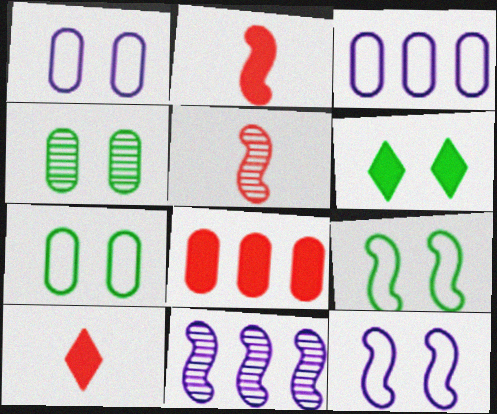[[2, 9, 11], 
[3, 5, 6], 
[4, 6, 9], 
[7, 10, 11]]